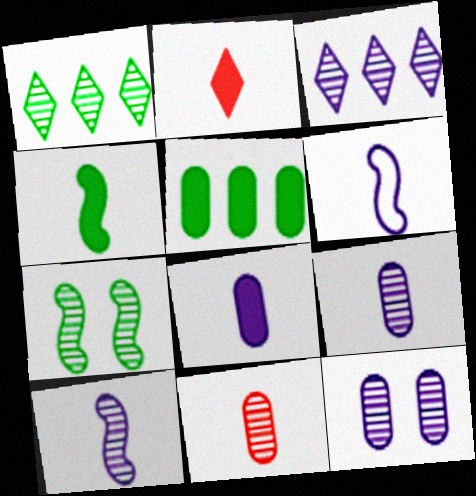[[2, 4, 8], 
[3, 7, 11], 
[3, 10, 12]]